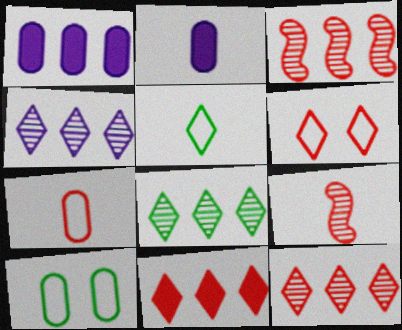[[2, 5, 9], 
[4, 8, 12]]